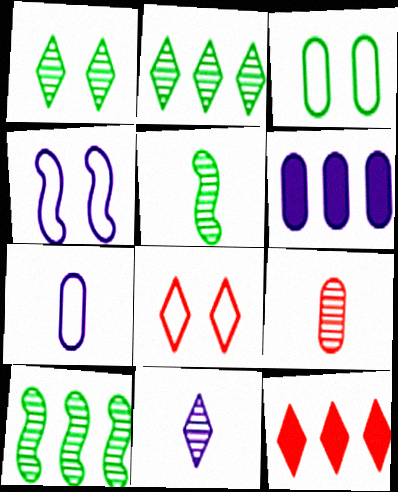[[3, 4, 8], 
[3, 6, 9], 
[4, 6, 11], 
[5, 6, 8], 
[5, 9, 11]]